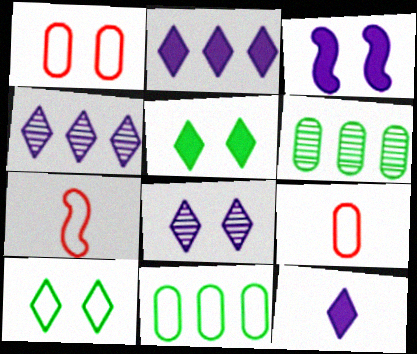[]